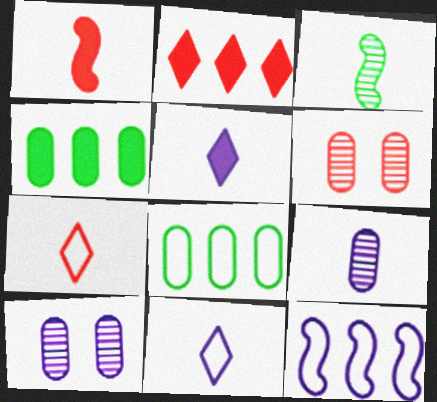[[5, 10, 12]]